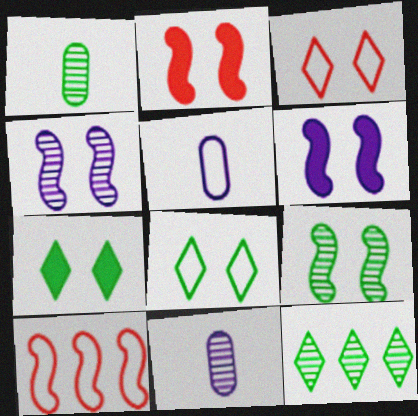[[1, 9, 12], 
[2, 5, 12], 
[5, 8, 10], 
[7, 10, 11]]